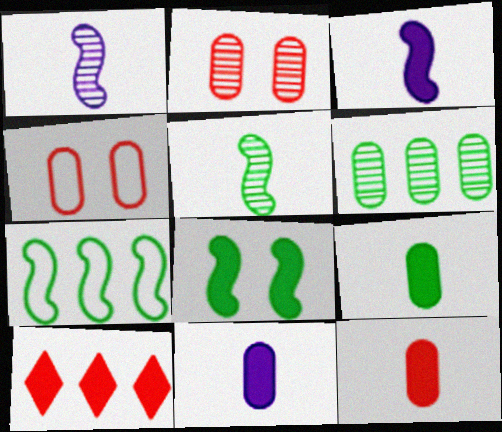[[4, 6, 11], 
[5, 7, 8], 
[8, 10, 11], 
[9, 11, 12]]